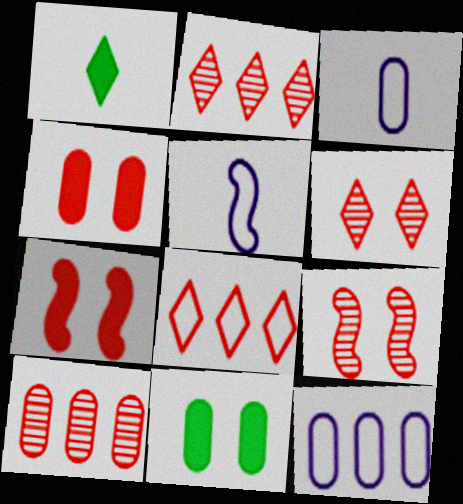[[1, 9, 12], 
[2, 5, 11], 
[3, 10, 11]]